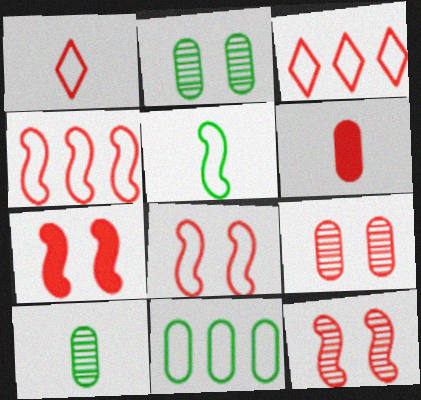[[3, 6, 12], 
[7, 8, 12]]